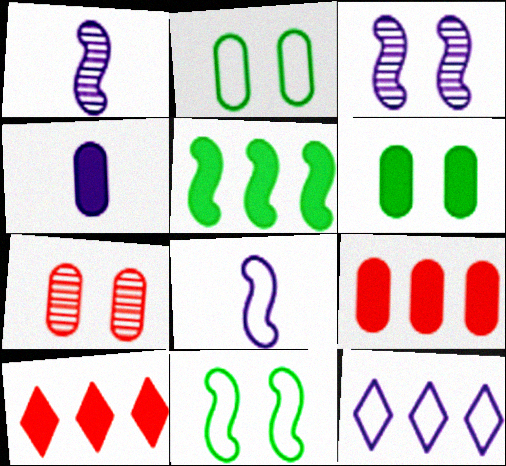[[1, 2, 10], 
[3, 4, 12], 
[4, 6, 9]]